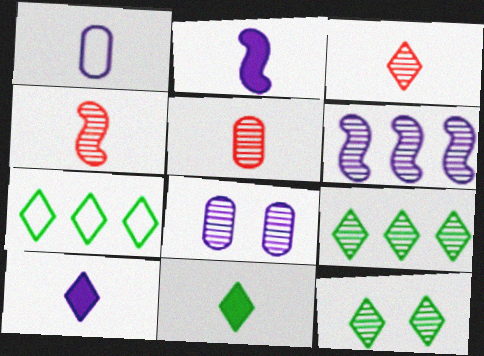[[1, 4, 11], 
[3, 4, 5], 
[4, 8, 9], 
[5, 6, 12], 
[7, 11, 12]]